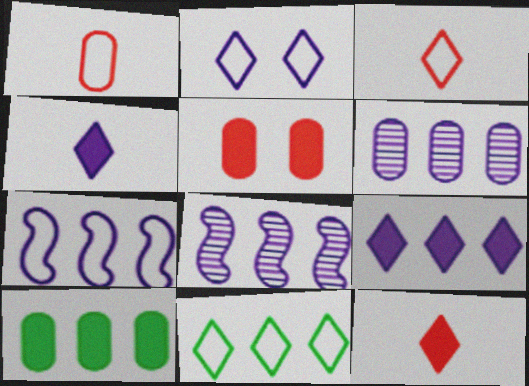[[2, 3, 11], 
[6, 7, 9]]